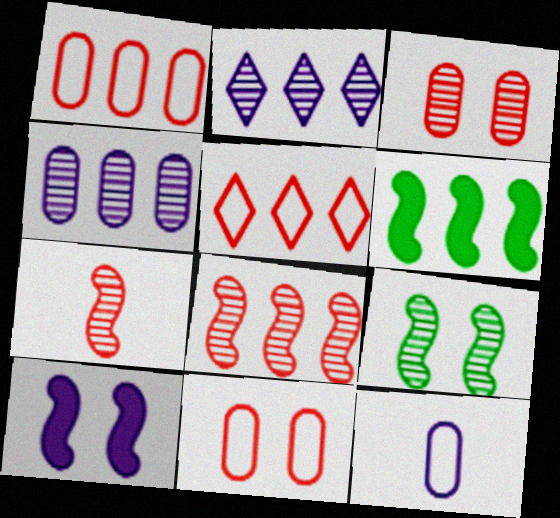[[1, 2, 6], 
[2, 10, 12], 
[4, 5, 6]]